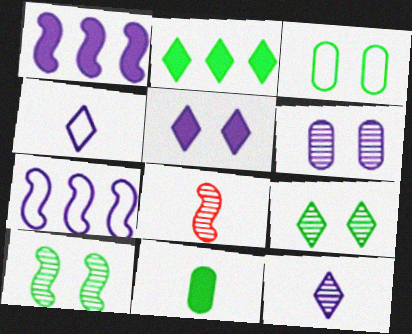[[1, 4, 6], 
[4, 8, 11]]